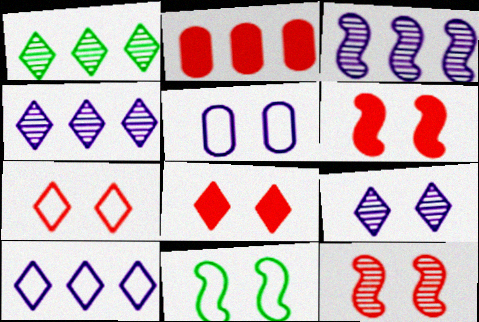[[5, 7, 11]]